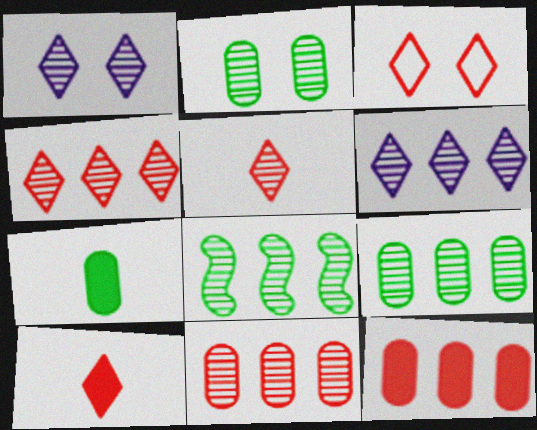[[3, 4, 10], 
[6, 8, 11]]